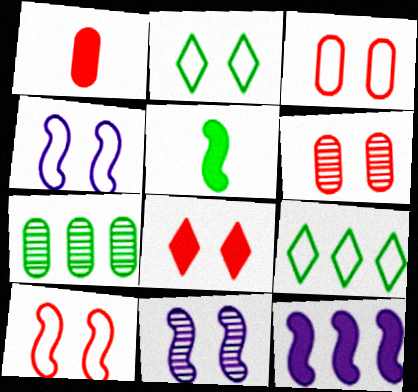[[1, 9, 11], 
[2, 3, 4], 
[2, 5, 7], 
[6, 8, 10]]